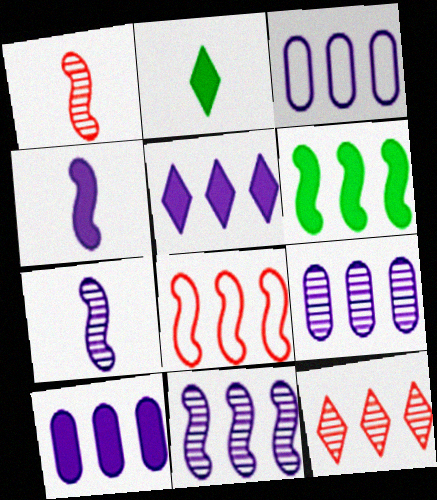[[3, 5, 11], 
[3, 6, 12], 
[3, 9, 10], 
[6, 8, 11]]